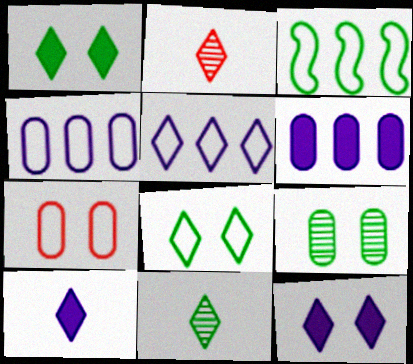[[1, 2, 5]]